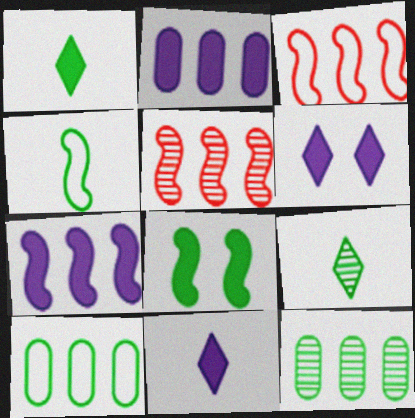[[8, 9, 10]]